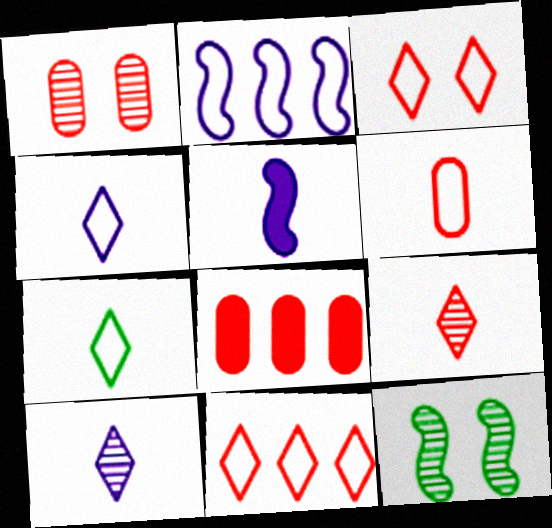[[1, 6, 8], 
[4, 8, 12]]